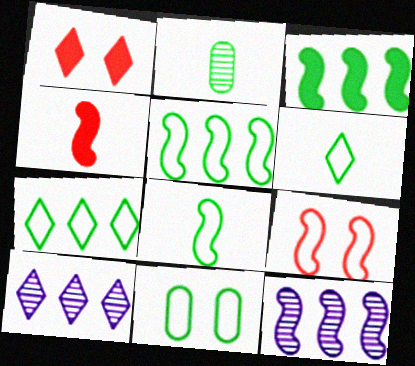[[1, 6, 10], 
[4, 10, 11], 
[5, 6, 11], 
[7, 8, 11]]